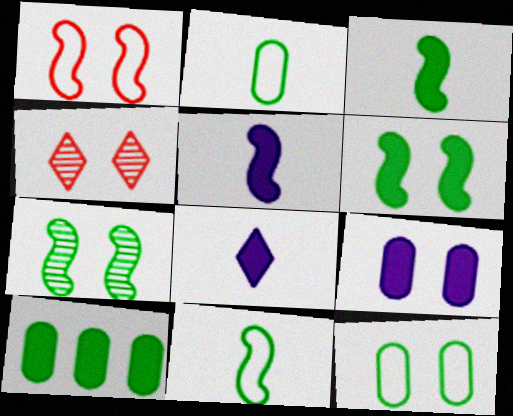[]